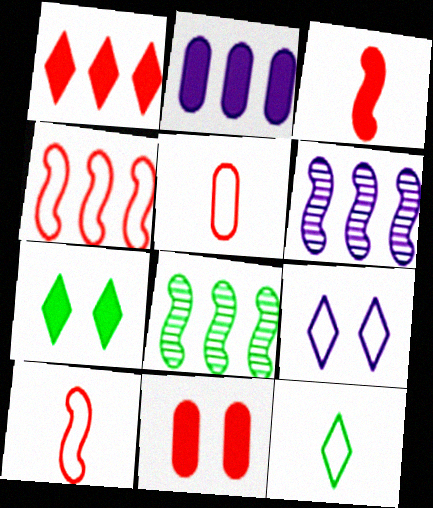[[1, 3, 11], 
[2, 3, 7], 
[5, 6, 7], 
[6, 11, 12]]